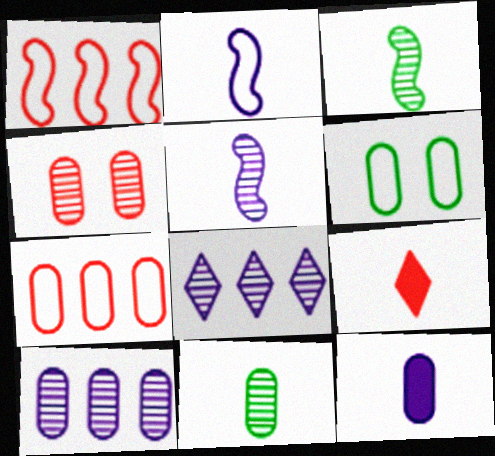[[1, 4, 9], 
[2, 9, 11], 
[3, 4, 8], 
[4, 10, 11]]